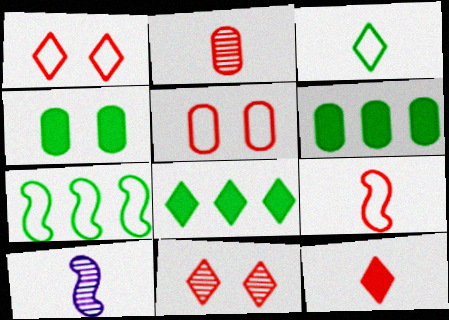[[1, 6, 10], 
[2, 9, 12], 
[5, 8, 10]]